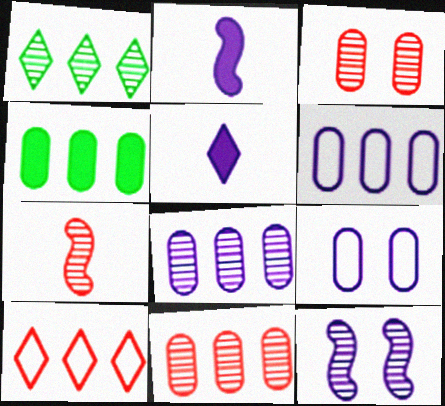[[4, 6, 11], 
[5, 6, 12]]